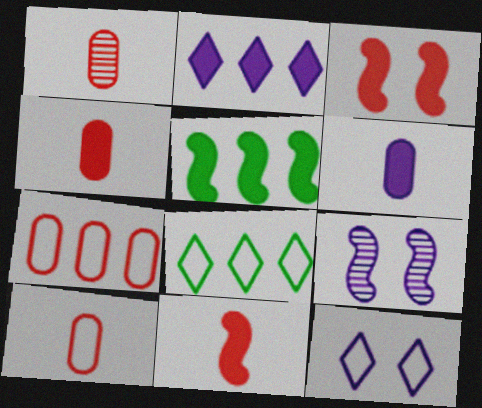[[1, 4, 10], 
[1, 5, 12], 
[4, 8, 9]]